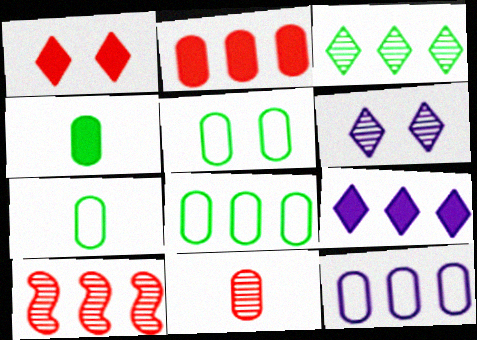[[5, 7, 8], 
[8, 9, 10]]